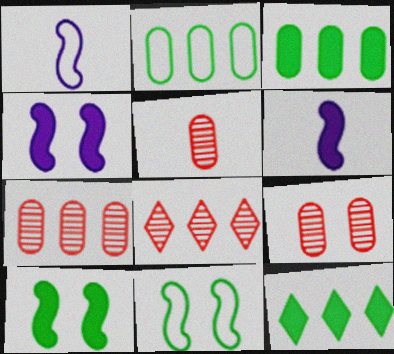[[1, 9, 12], 
[5, 7, 9]]